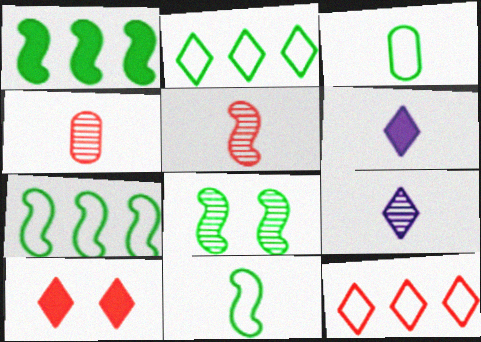[[1, 8, 11], 
[2, 9, 10], 
[3, 5, 6], 
[4, 6, 11]]